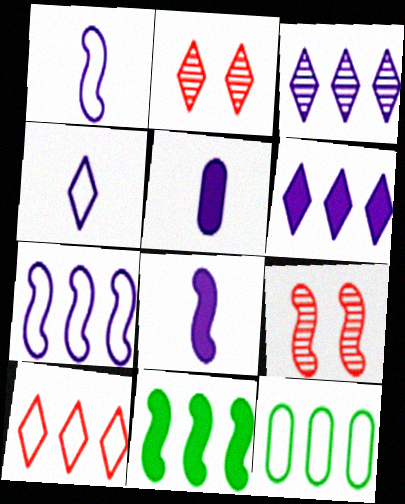[[1, 9, 11], 
[2, 8, 12], 
[7, 10, 12]]